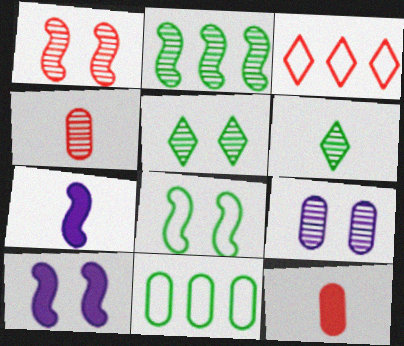[[1, 3, 12], 
[1, 5, 9], 
[1, 8, 10], 
[9, 11, 12]]